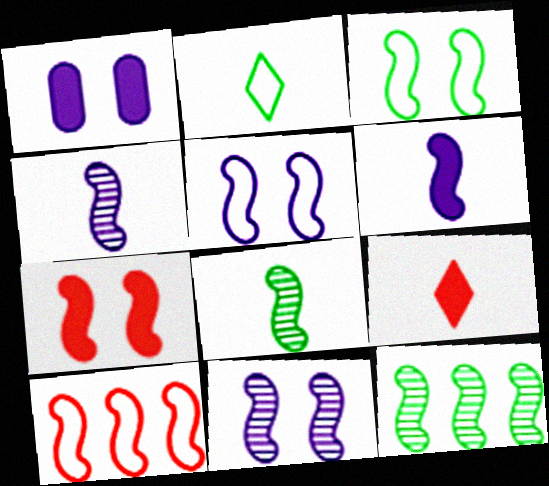[[3, 7, 11]]